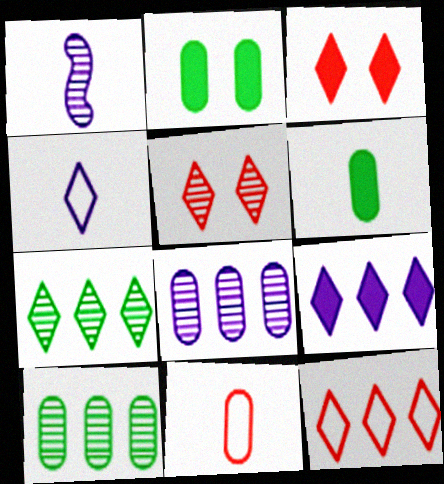[[1, 2, 12], 
[1, 5, 10], 
[2, 8, 11], 
[3, 4, 7], 
[7, 9, 12]]